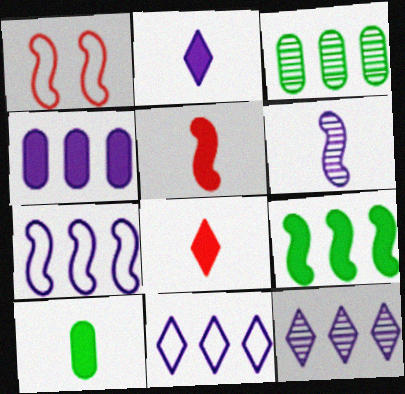[[1, 2, 3], 
[1, 6, 9], 
[1, 10, 12], 
[2, 5, 10], 
[4, 7, 12]]